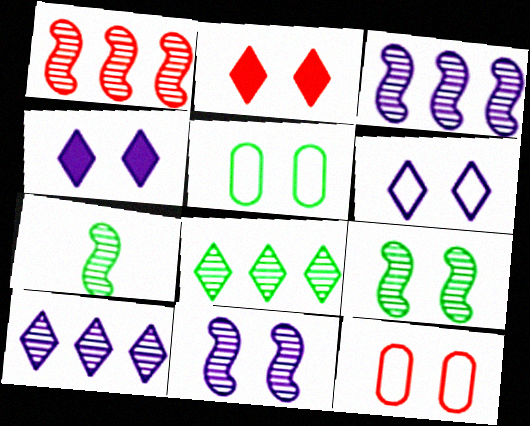[[1, 7, 11], 
[2, 5, 11], 
[4, 9, 12]]